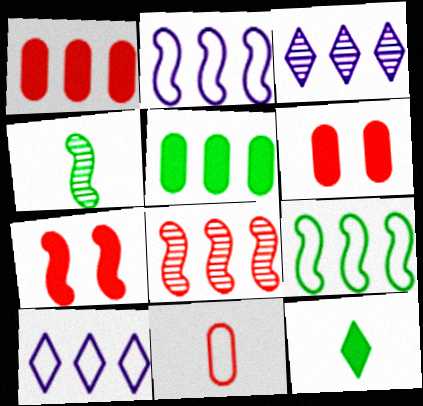[[1, 3, 9], 
[2, 4, 7], 
[4, 6, 10], 
[5, 8, 10]]